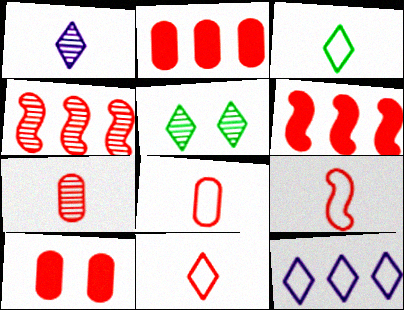[[4, 10, 11], 
[8, 9, 11]]